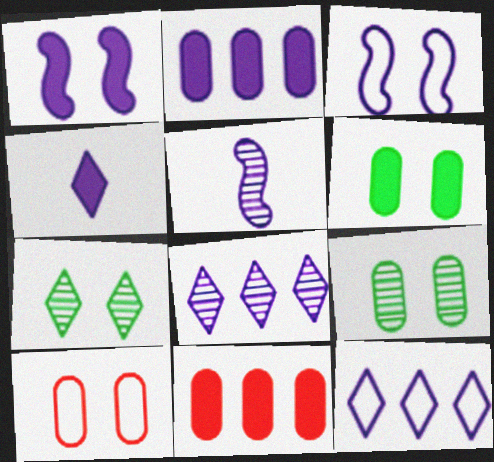[[1, 2, 4], 
[1, 7, 10]]